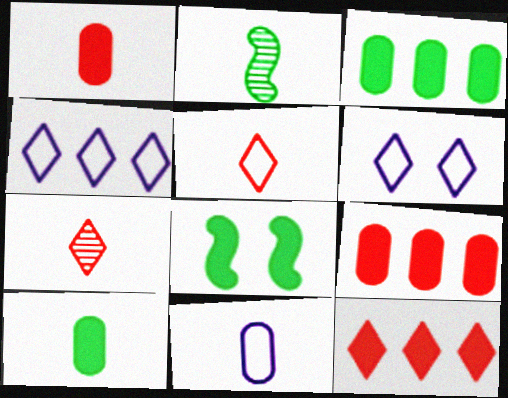[[2, 6, 9]]